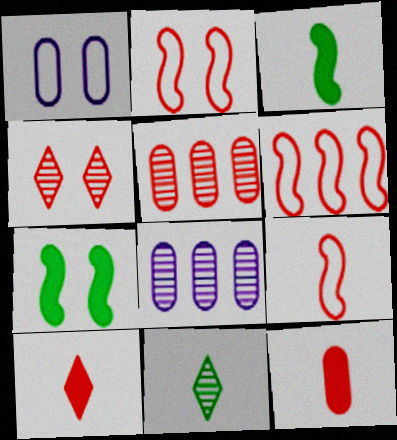[[1, 4, 7], 
[2, 5, 10], 
[2, 6, 9], 
[4, 6, 12]]